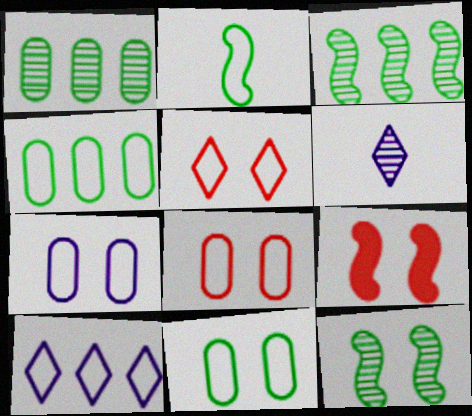[[2, 8, 10], 
[4, 6, 9], 
[7, 8, 11]]